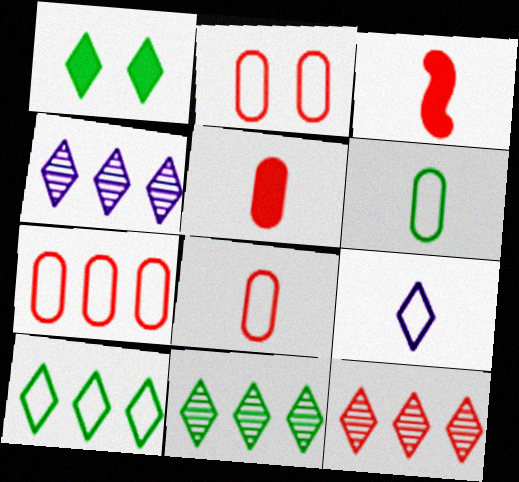[[1, 9, 12], 
[2, 3, 12], 
[2, 7, 8], 
[4, 11, 12]]